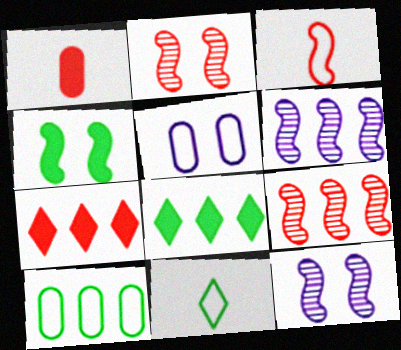[[3, 4, 6], 
[6, 7, 10]]